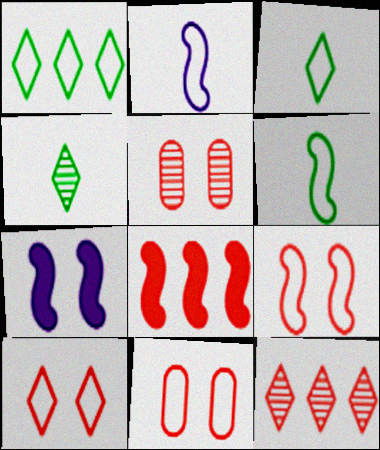[[1, 2, 11], 
[9, 10, 11]]